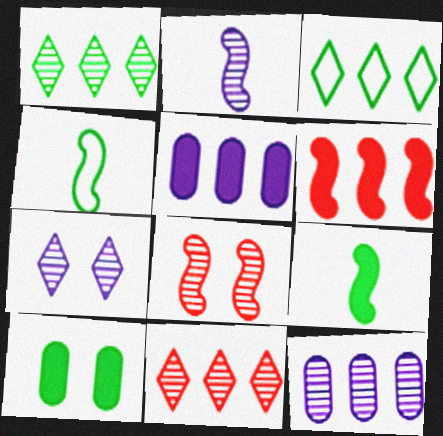[[1, 4, 10], 
[2, 7, 12], 
[3, 6, 12]]